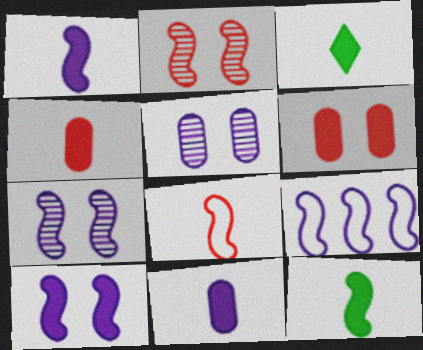[[1, 3, 4], 
[1, 7, 9], 
[2, 9, 12]]